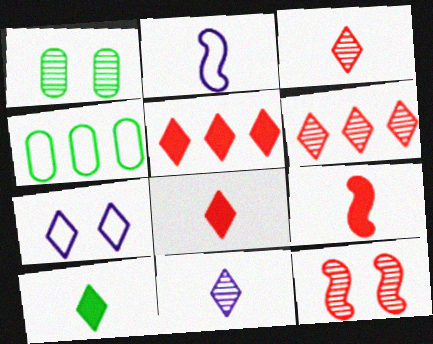[[1, 2, 5], 
[6, 7, 10]]